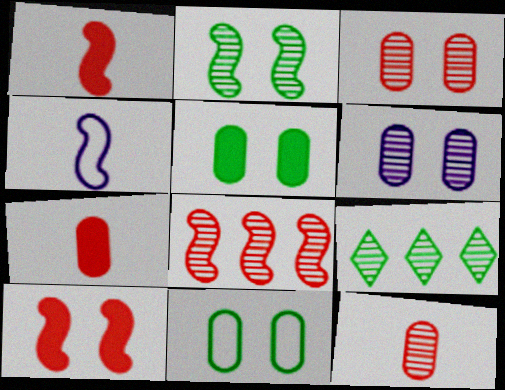[]